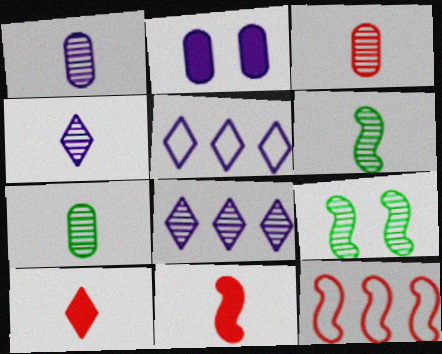[[1, 3, 7], 
[3, 4, 6], 
[3, 8, 9]]